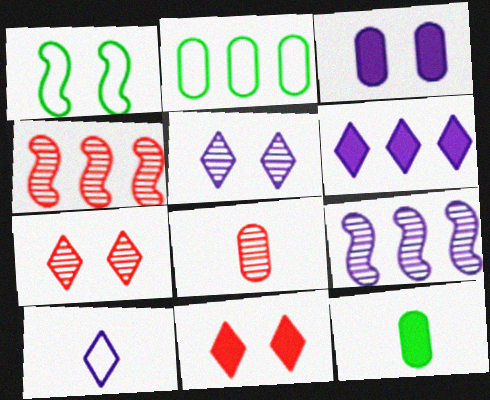[[1, 3, 7], 
[1, 6, 8], 
[2, 3, 8], 
[2, 4, 6], 
[3, 9, 10], 
[4, 7, 8], 
[5, 6, 10]]